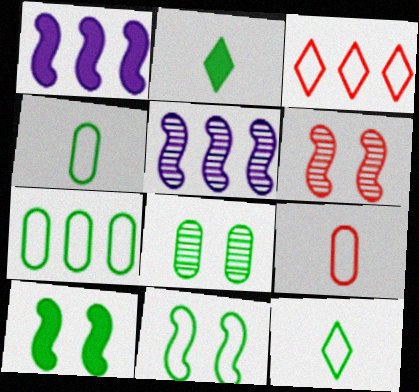[[7, 11, 12]]